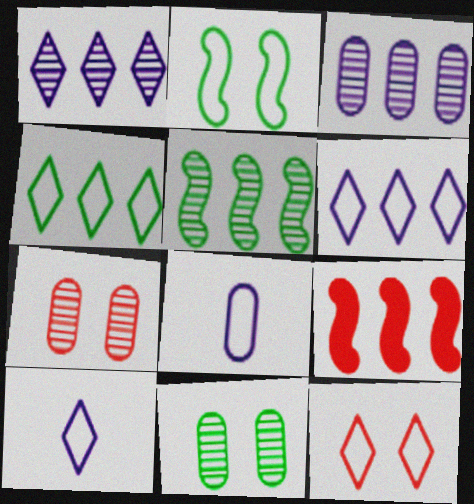[[3, 4, 9], 
[4, 10, 12], 
[9, 10, 11]]